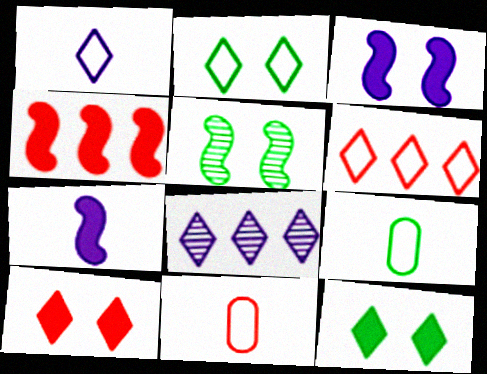[[1, 2, 6]]